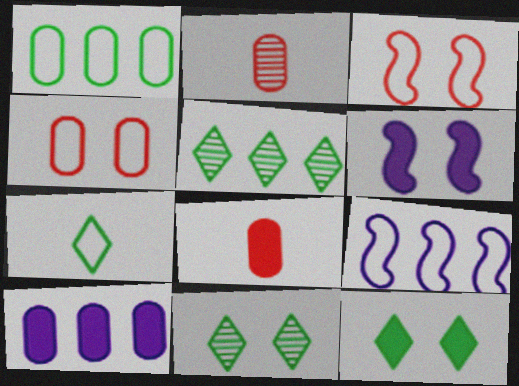[[2, 9, 12], 
[4, 6, 11], 
[4, 7, 9], 
[5, 7, 12], 
[8, 9, 11]]